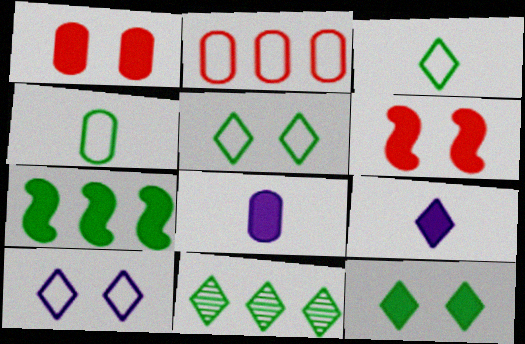[[1, 7, 9], 
[3, 11, 12]]